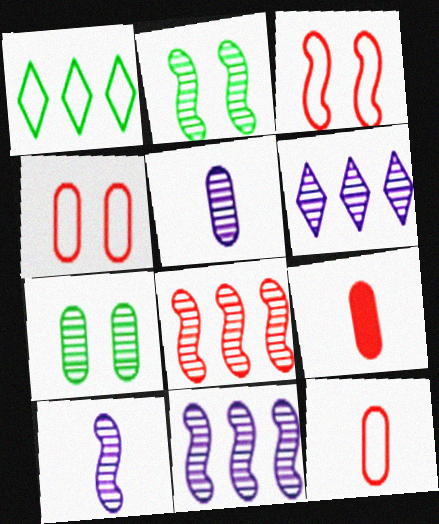[[2, 8, 10]]